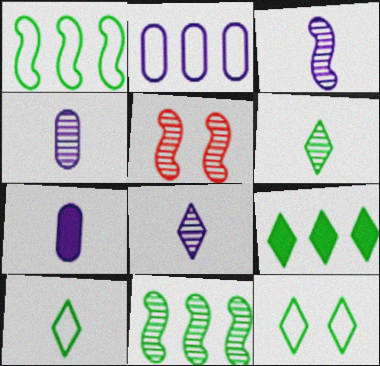[[3, 4, 8], 
[3, 5, 11], 
[6, 9, 12]]